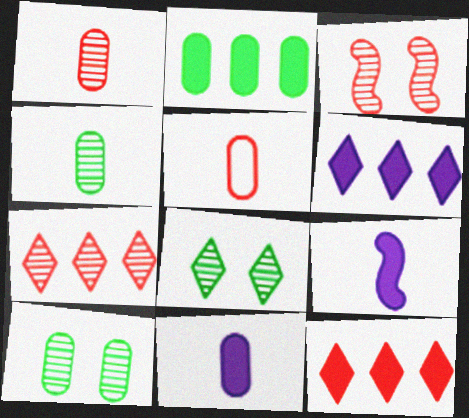[[1, 3, 7], 
[3, 5, 12], 
[4, 5, 11]]